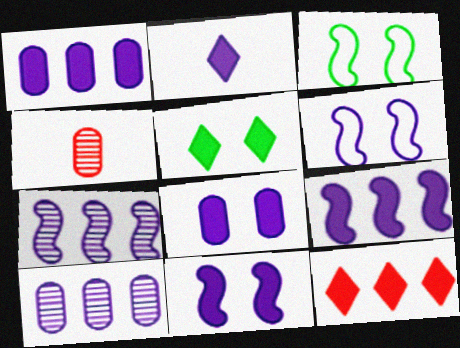[[1, 2, 11], 
[2, 5, 12], 
[2, 6, 10], 
[2, 8, 9]]